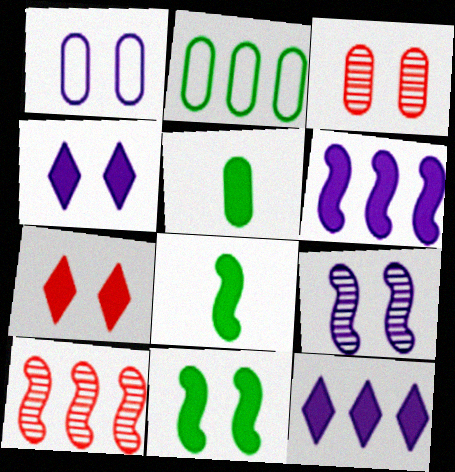[[1, 4, 9], 
[2, 10, 12], 
[5, 6, 7]]